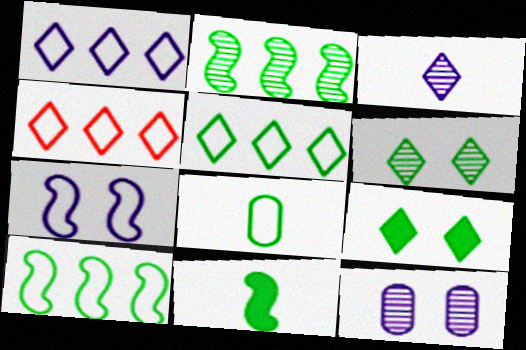[[1, 4, 5], 
[2, 8, 9], 
[3, 4, 9], 
[4, 7, 8], 
[4, 11, 12]]